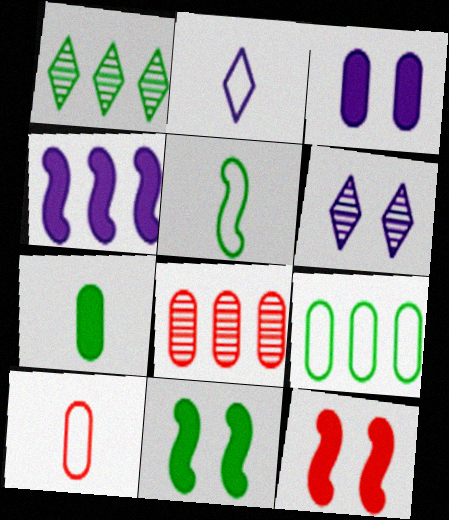[[2, 5, 10], 
[2, 8, 11]]